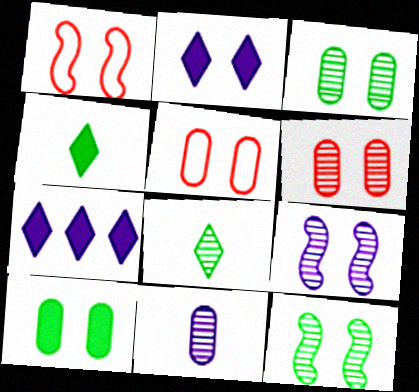[[1, 2, 3], 
[2, 5, 12]]